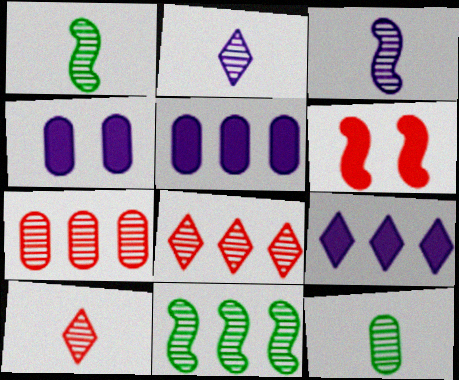[[3, 10, 12]]